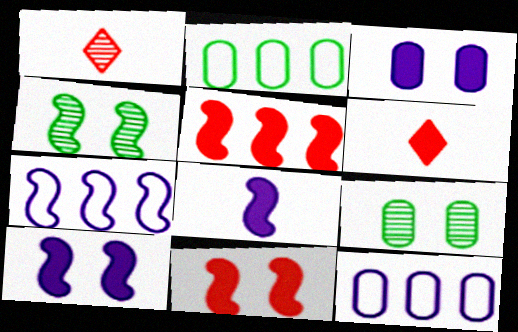[[1, 2, 10], 
[4, 6, 12], 
[6, 7, 9]]